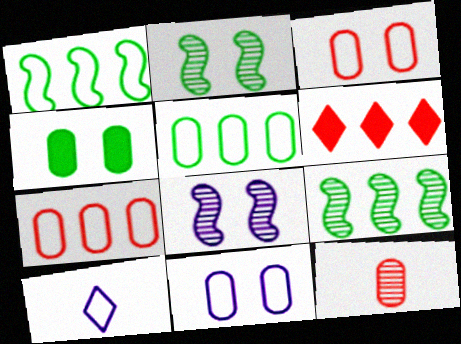[[1, 3, 10]]